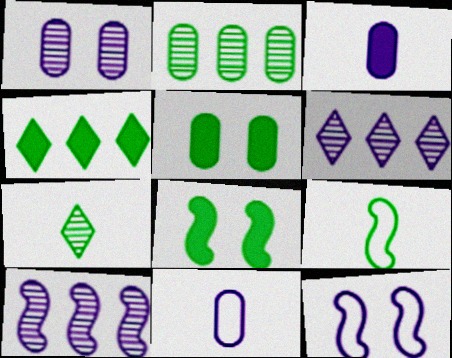[[3, 6, 12]]